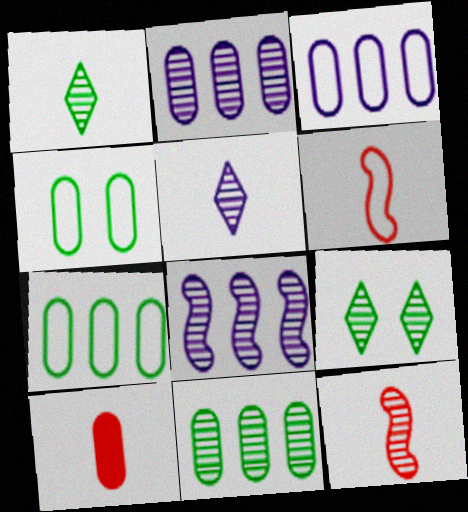[[2, 4, 10], 
[2, 9, 12]]